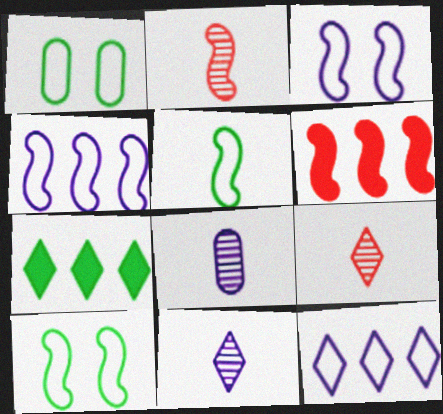[[1, 6, 11]]